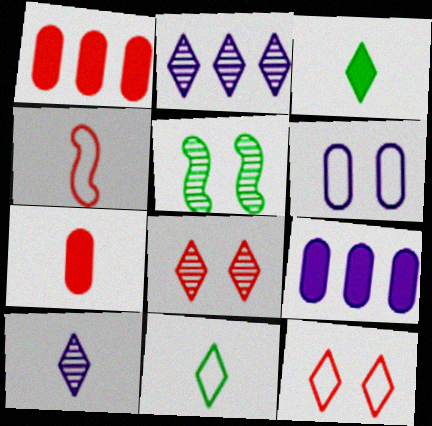[[1, 4, 8], 
[2, 3, 12]]